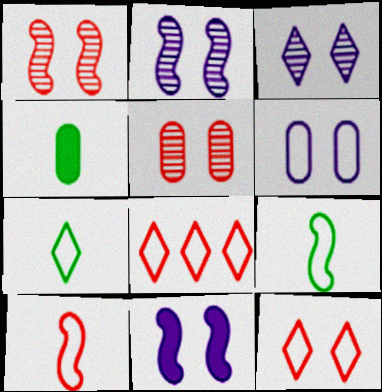[[2, 4, 8], 
[3, 6, 11], 
[6, 8, 9]]